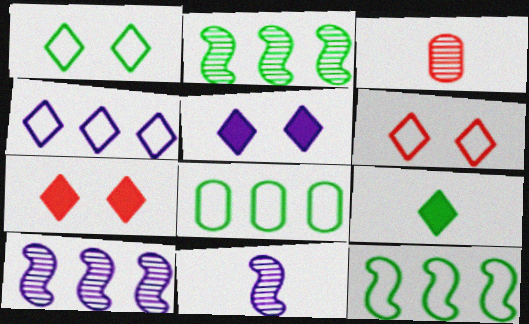[[3, 5, 12], 
[7, 8, 11]]